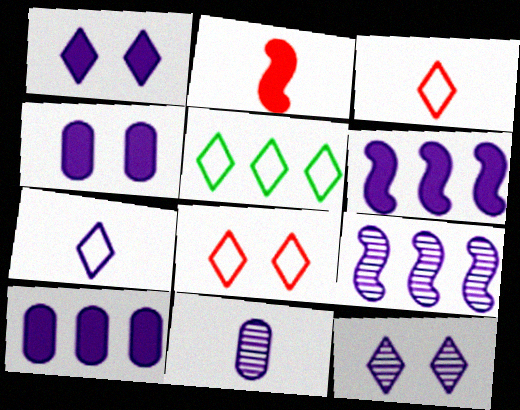[[4, 7, 9], 
[5, 7, 8], 
[9, 11, 12]]